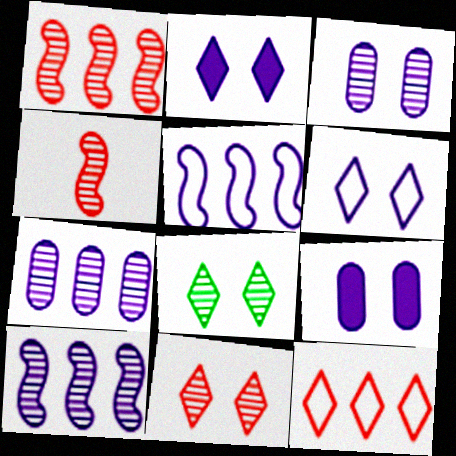[[4, 7, 8]]